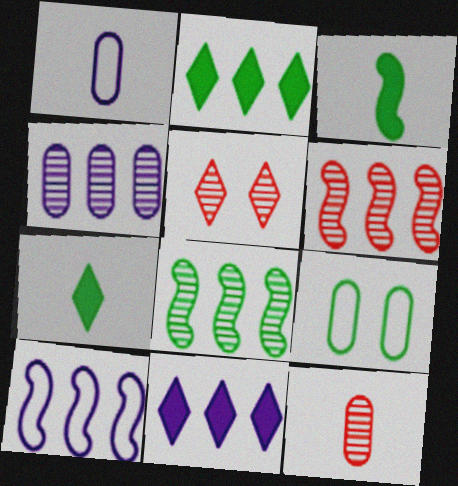[[4, 10, 11], 
[5, 6, 12], 
[7, 8, 9]]